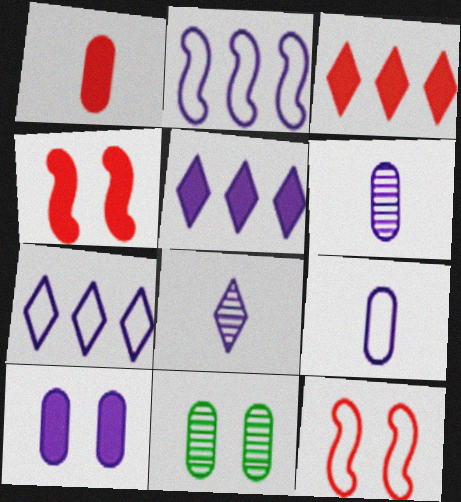[[1, 3, 4], 
[2, 8, 10]]